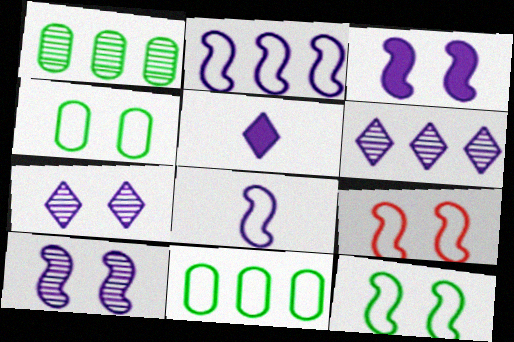[[1, 5, 9]]